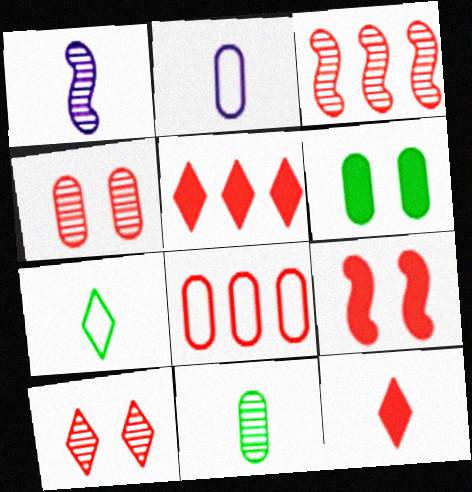[[3, 5, 8]]